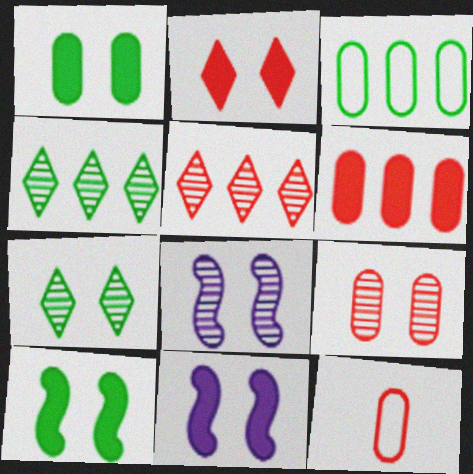[[1, 2, 11], 
[4, 11, 12], 
[6, 9, 12], 
[7, 8, 9]]